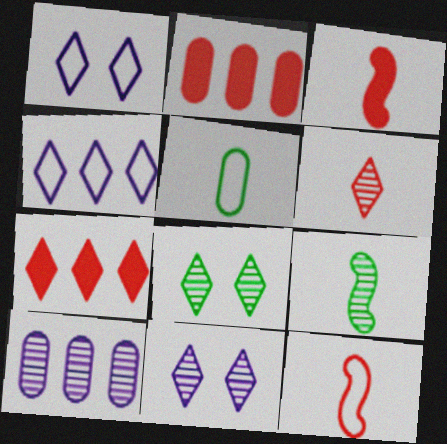[[1, 2, 9]]